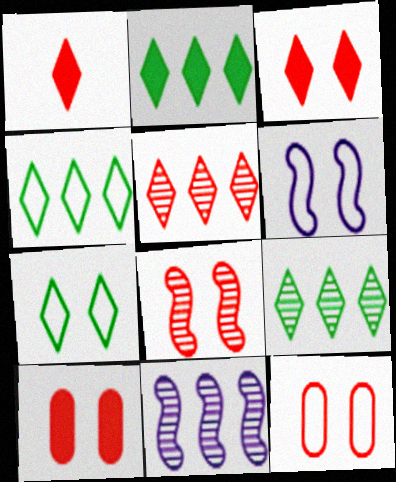[[2, 4, 9], 
[3, 8, 12], 
[6, 7, 12]]